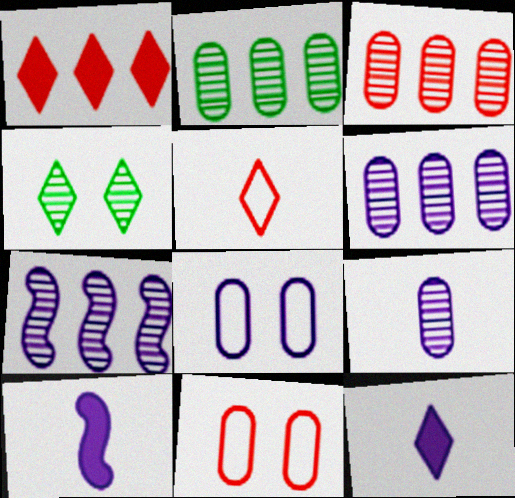[[2, 3, 6], 
[7, 8, 12]]